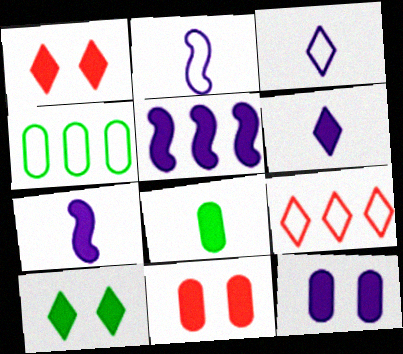[[1, 5, 8], 
[5, 6, 12]]